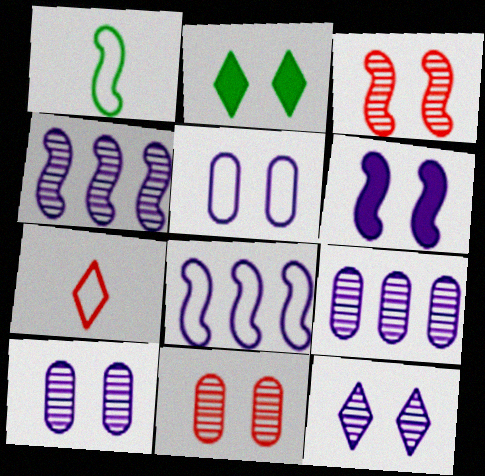[[2, 3, 5], 
[5, 6, 12]]